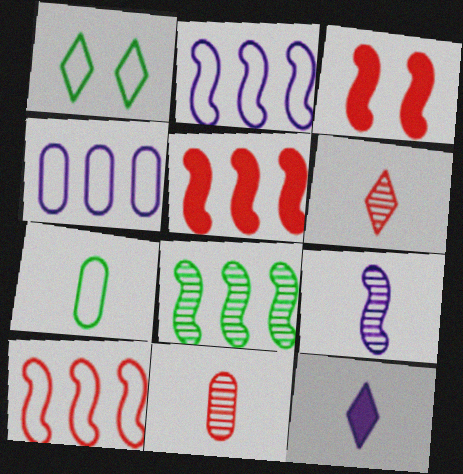[[2, 5, 8]]